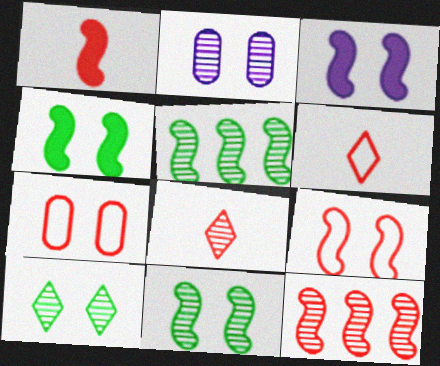[[1, 9, 12], 
[2, 5, 8], 
[3, 7, 10], 
[3, 9, 11]]